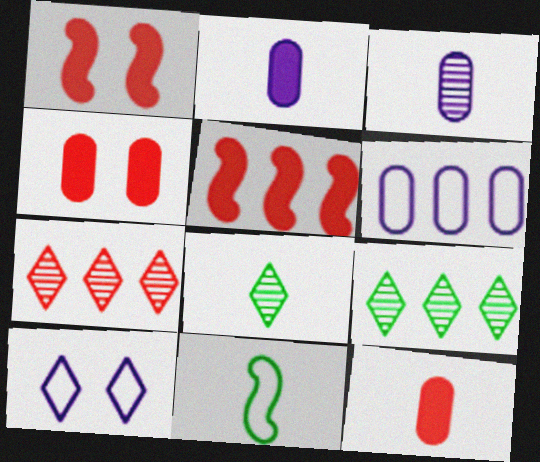[[1, 6, 8], 
[5, 6, 9]]